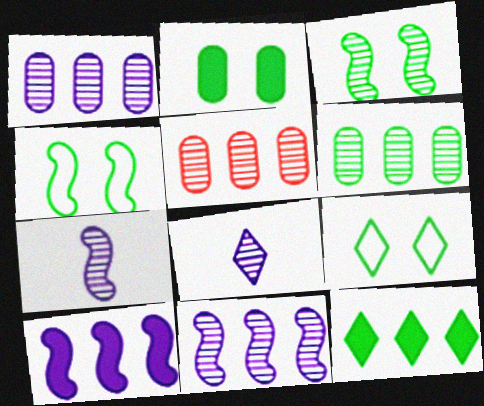[[1, 5, 6], 
[2, 3, 9], 
[3, 5, 8]]